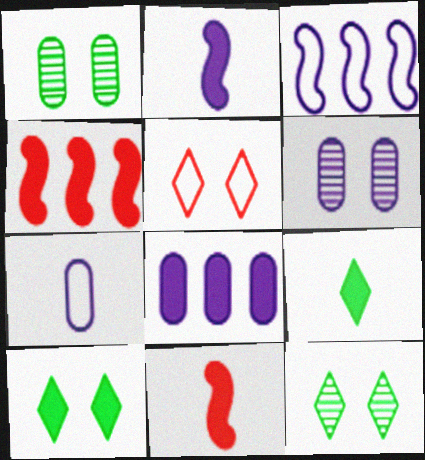[[4, 7, 12], 
[6, 7, 8], 
[8, 10, 11]]